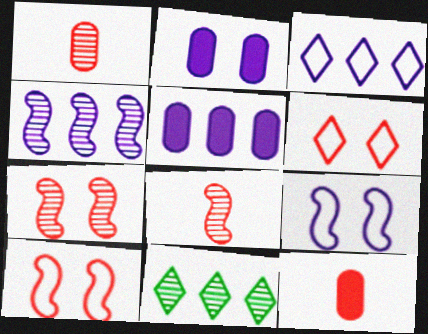[[3, 4, 5], 
[9, 11, 12]]